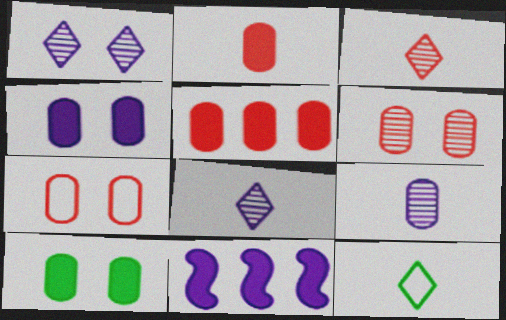[[6, 11, 12]]